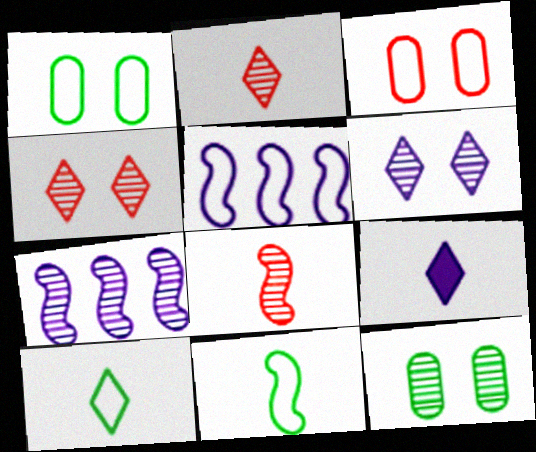[[2, 7, 12], 
[2, 9, 10], 
[3, 5, 10]]